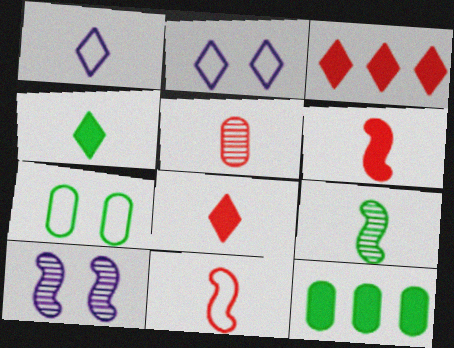[[5, 8, 11]]